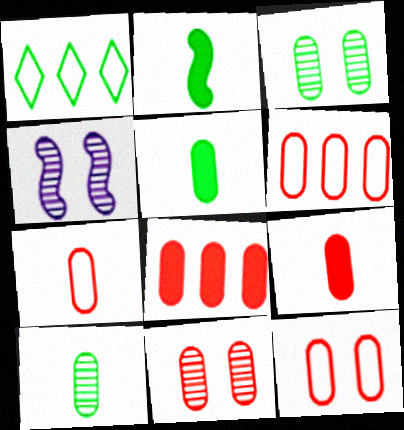[[1, 2, 3], 
[1, 4, 9], 
[6, 7, 12], 
[6, 9, 11], 
[7, 8, 11]]